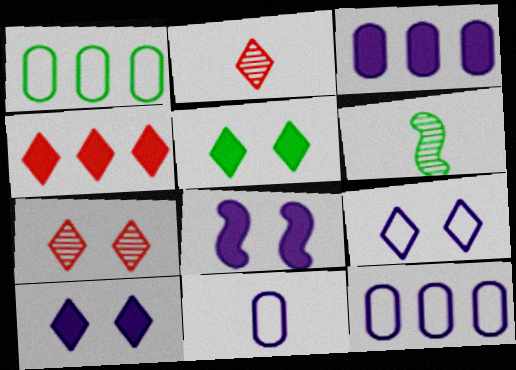[[1, 2, 8], 
[1, 5, 6], 
[5, 7, 9]]